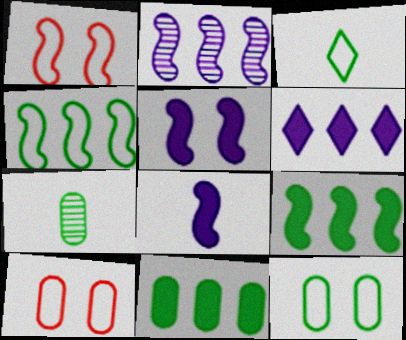[[1, 6, 7], 
[3, 4, 12], 
[7, 11, 12]]